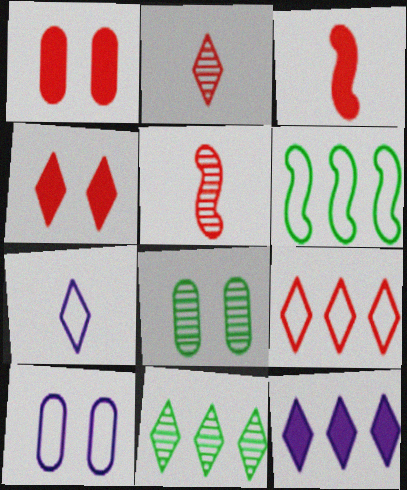[[1, 5, 9], 
[1, 8, 10], 
[2, 4, 9], 
[3, 10, 11], 
[4, 7, 11], 
[9, 11, 12]]